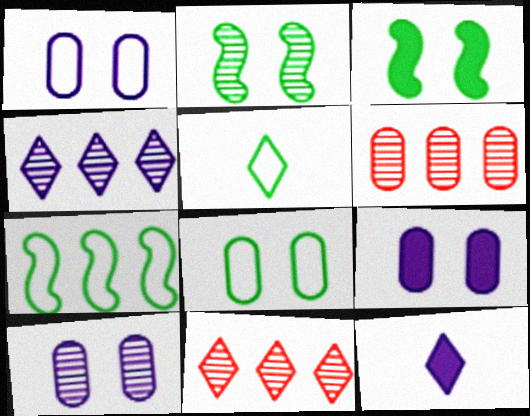[[1, 9, 10], 
[5, 7, 8]]